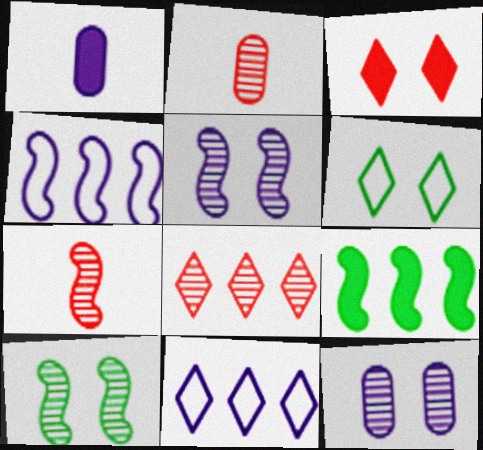[[1, 3, 9], 
[1, 5, 11]]